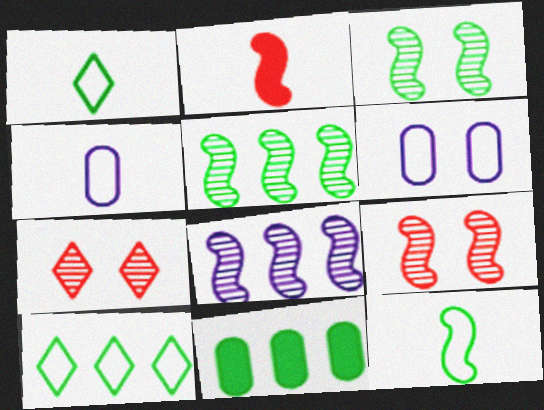[[1, 3, 11], 
[5, 10, 11]]